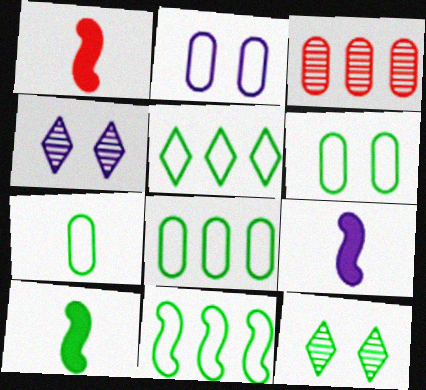[[1, 4, 8], 
[1, 9, 10], 
[5, 8, 11], 
[6, 7, 8], 
[8, 10, 12]]